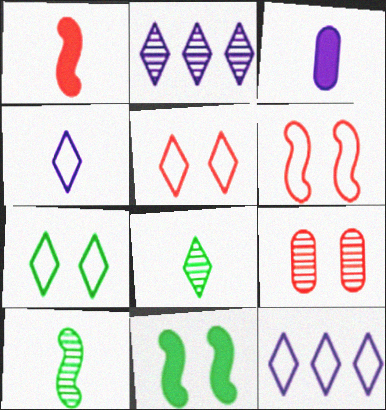[[2, 9, 10]]